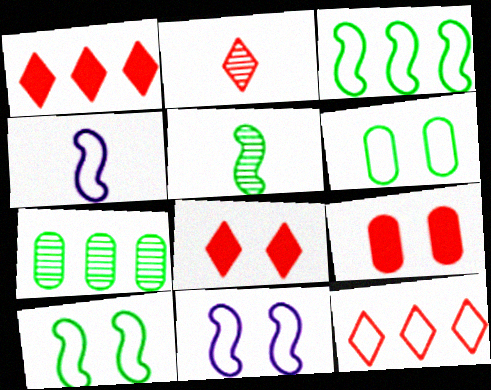[[2, 8, 12], 
[4, 6, 12], 
[4, 7, 8]]